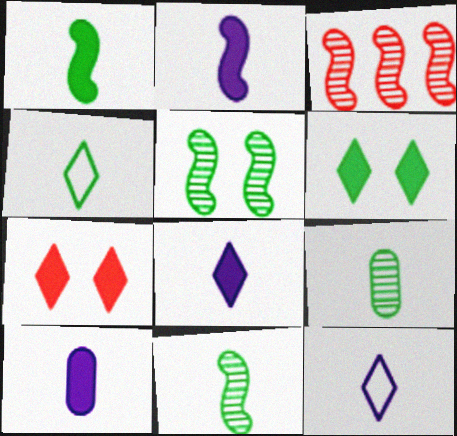[[1, 4, 9], 
[2, 8, 10]]